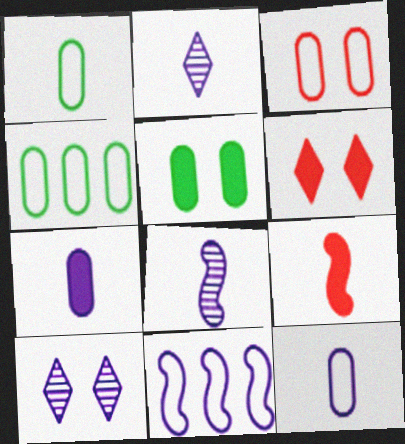[[1, 2, 9], 
[3, 4, 12], 
[4, 6, 8], 
[4, 9, 10], 
[7, 10, 11]]